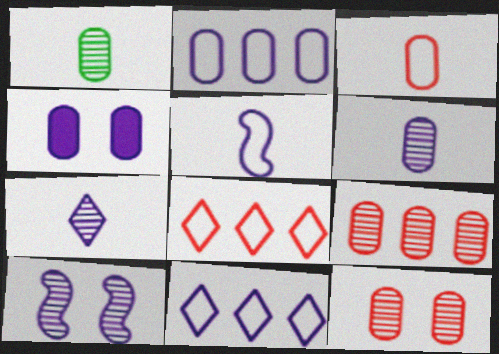[[2, 4, 6]]